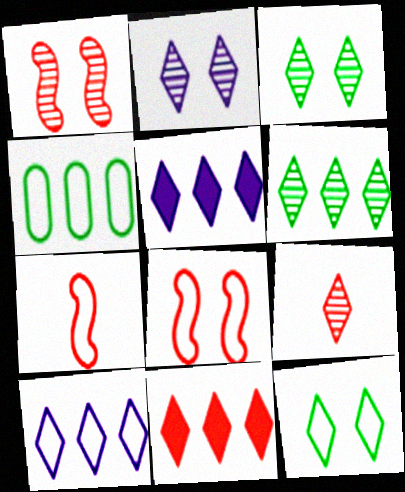[[2, 6, 9], 
[5, 9, 12], 
[6, 10, 11]]